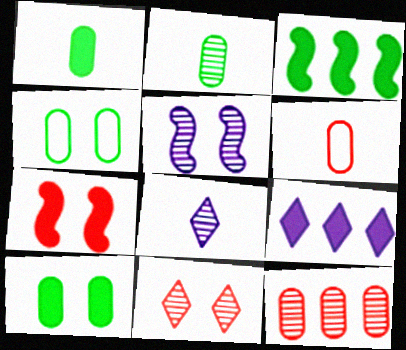[[1, 7, 9]]